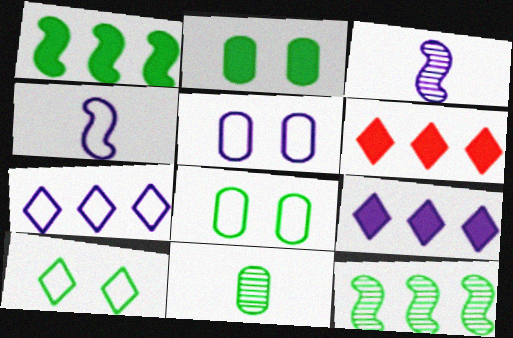[[1, 10, 11], 
[3, 5, 9], 
[3, 6, 8], 
[4, 5, 7]]